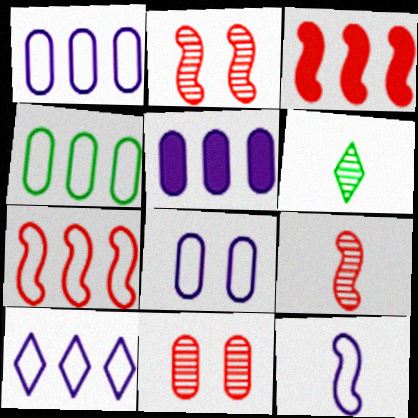[[3, 6, 8], 
[4, 7, 10], 
[8, 10, 12]]